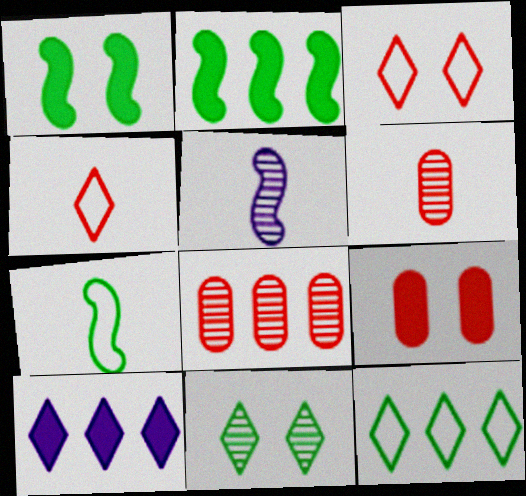[[4, 10, 11], 
[5, 8, 11], 
[5, 9, 12]]